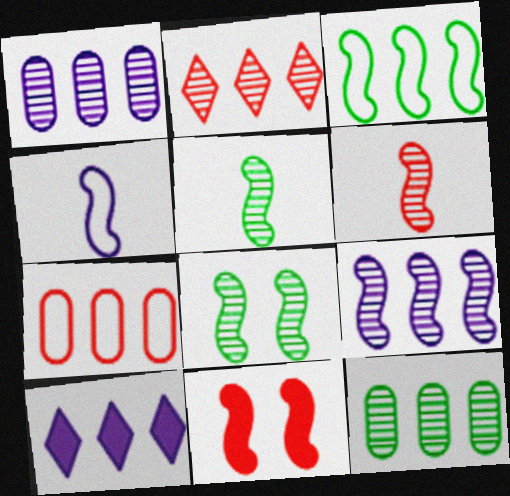[[2, 9, 12], 
[6, 8, 9]]